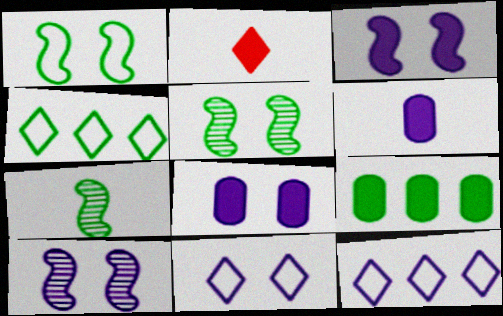[[2, 3, 9], 
[6, 10, 12], 
[8, 10, 11]]